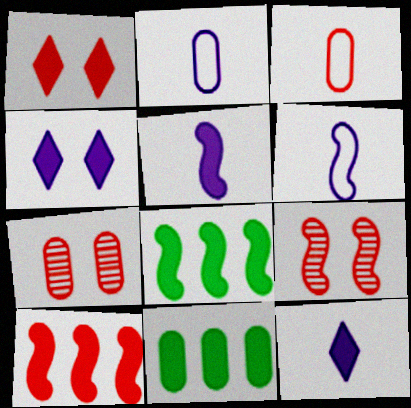[[1, 5, 11], 
[2, 7, 11], 
[6, 8, 9]]